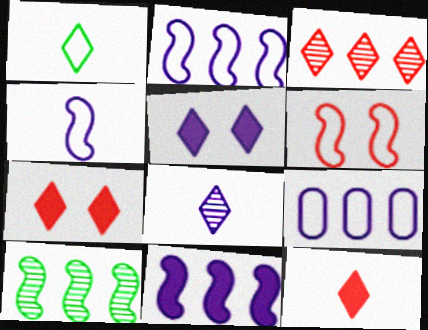[[1, 3, 5], 
[1, 6, 9], 
[1, 8, 12]]